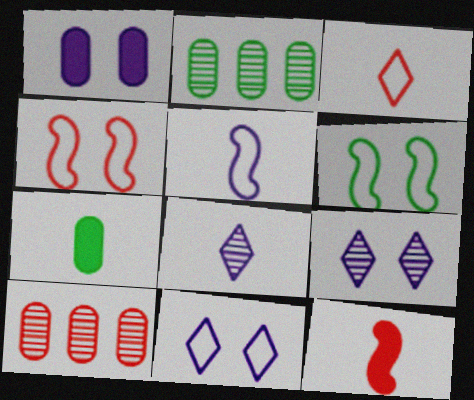[[2, 11, 12]]